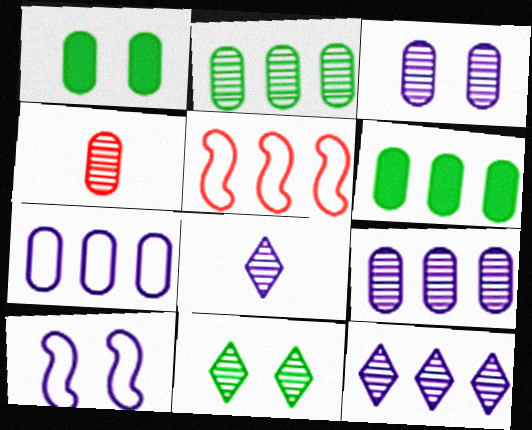[[1, 4, 7], 
[1, 5, 8], 
[2, 3, 4], 
[5, 6, 12]]